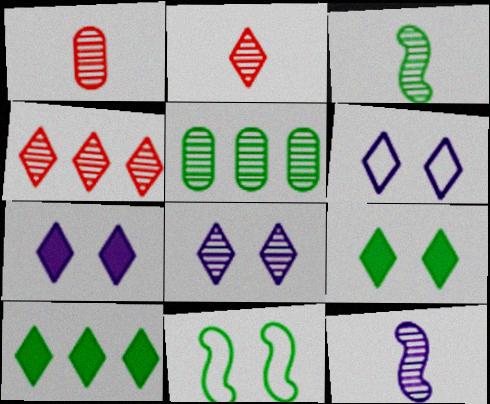[[2, 6, 10], 
[6, 7, 8]]